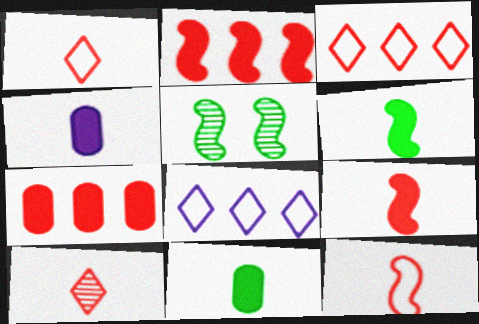[[3, 4, 5]]